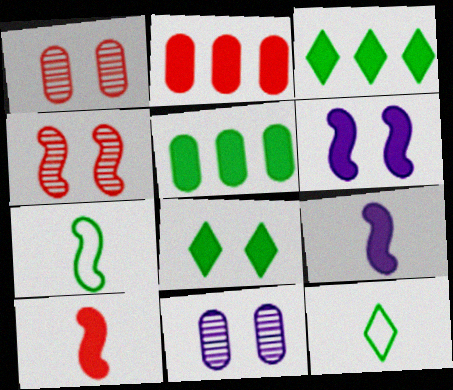[[2, 8, 9]]